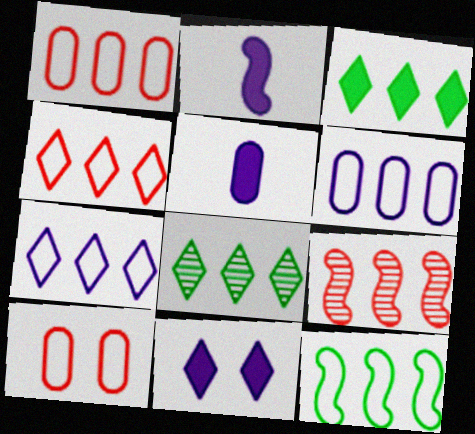[[1, 7, 12], 
[2, 8, 10], 
[3, 6, 9], 
[4, 6, 12]]